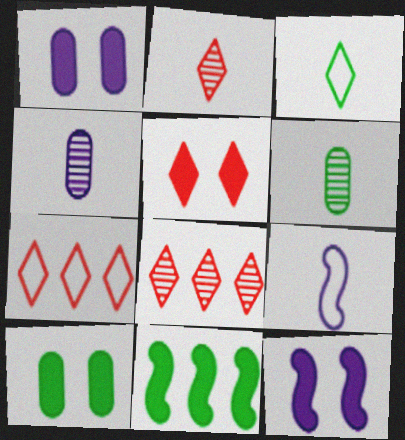[[2, 5, 7], 
[5, 10, 12], 
[6, 7, 12], 
[8, 9, 10]]